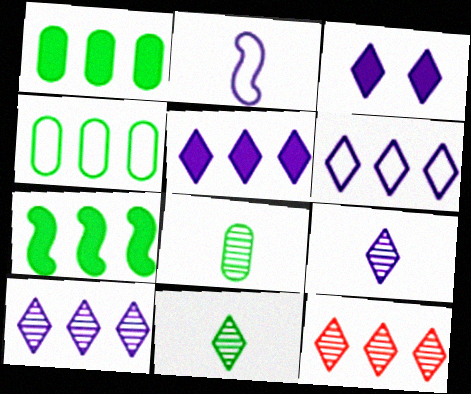[[3, 6, 9], 
[5, 6, 10]]